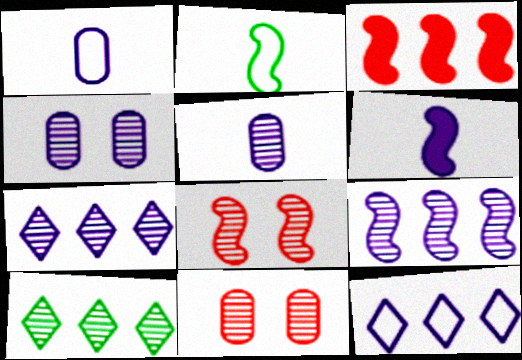[[4, 6, 12], 
[5, 8, 10]]